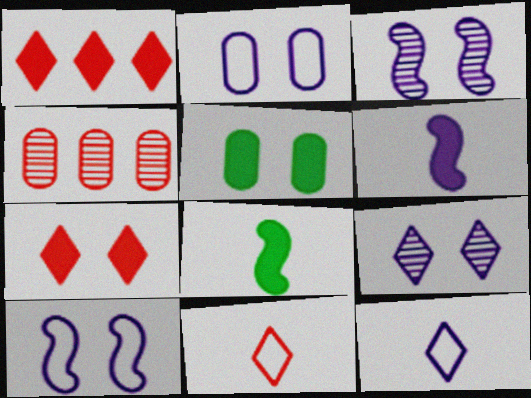[[1, 5, 6]]